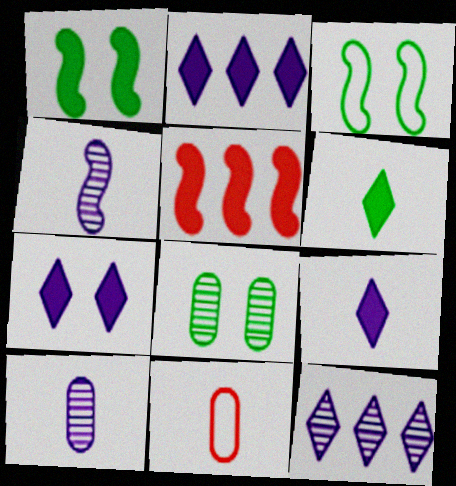[[1, 11, 12], 
[2, 7, 9], 
[3, 4, 5], 
[4, 6, 11]]